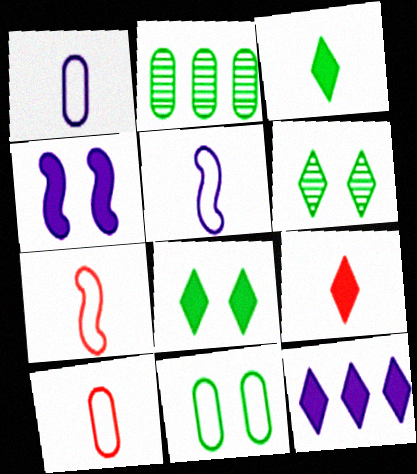[[8, 9, 12]]